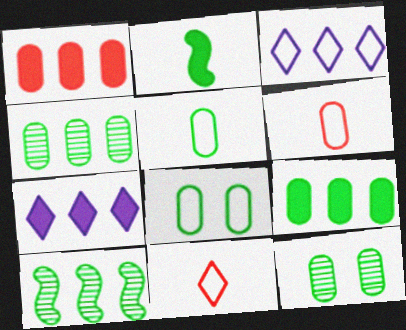[[1, 3, 10], 
[5, 9, 12]]